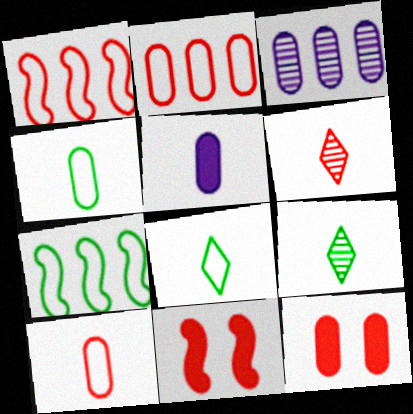[[1, 6, 12], 
[2, 6, 11], 
[3, 4, 12], 
[3, 8, 11]]